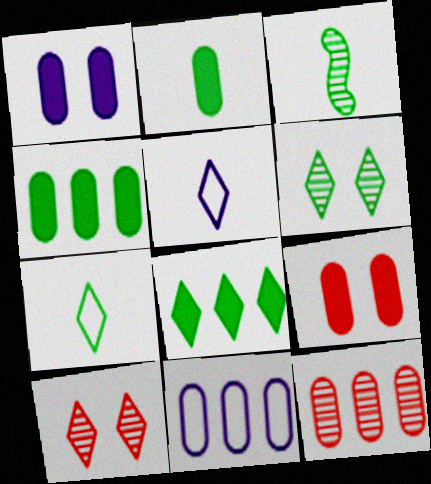[[2, 3, 7], 
[4, 11, 12], 
[5, 8, 10], 
[6, 7, 8]]